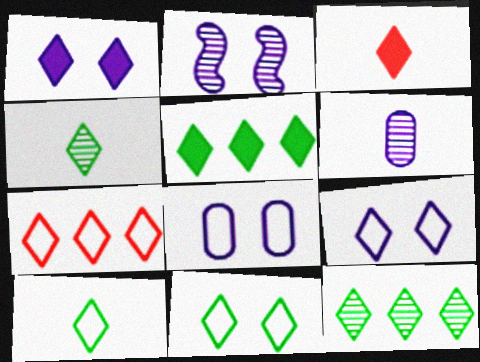[[1, 2, 8], 
[1, 3, 5], 
[1, 4, 7], 
[3, 9, 12], 
[4, 5, 11], 
[7, 9, 10]]